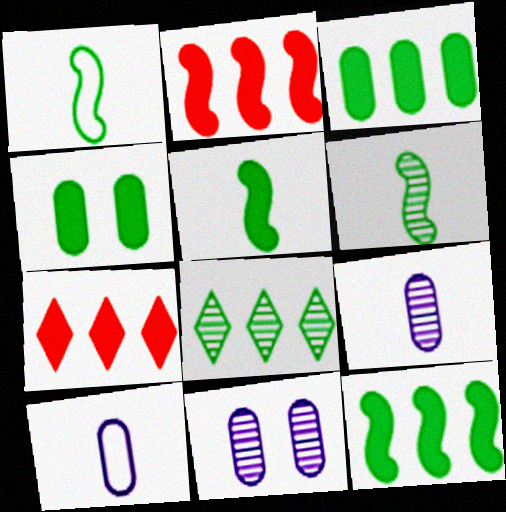[[1, 4, 8], 
[1, 5, 6], 
[1, 7, 11]]